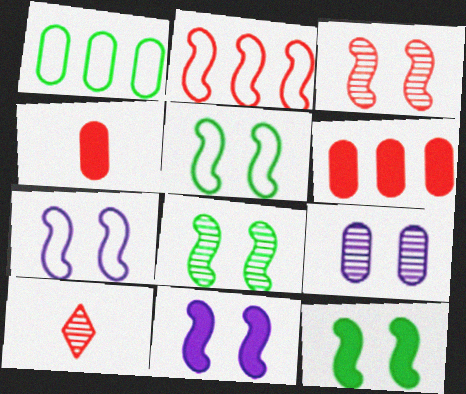[[1, 4, 9], 
[1, 10, 11], 
[3, 5, 11], 
[3, 7, 12], 
[5, 8, 12]]